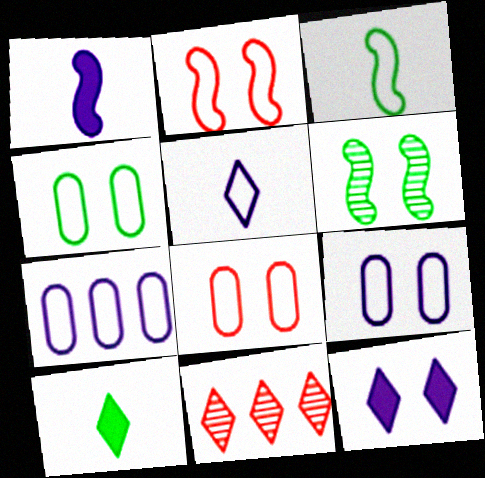[[1, 4, 11], 
[4, 8, 9], 
[6, 8, 12]]